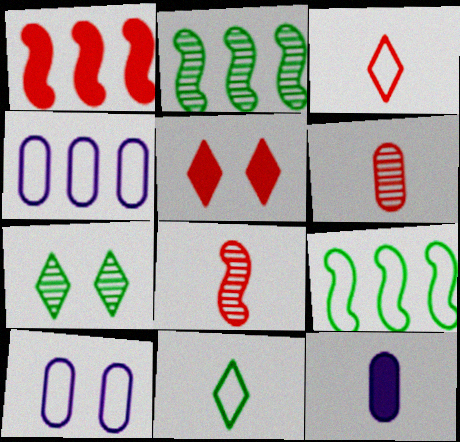[[3, 9, 10], 
[8, 11, 12]]